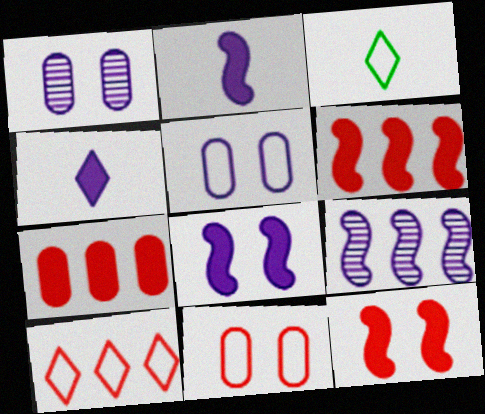[[1, 3, 6], 
[4, 5, 9]]